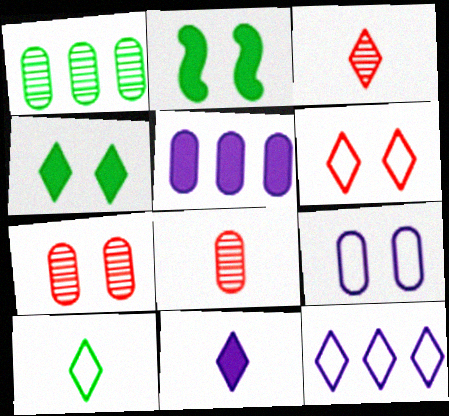[[1, 2, 10], 
[2, 8, 12], 
[3, 4, 12], 
[3, 10, 11], 
[6, 10, 12]]